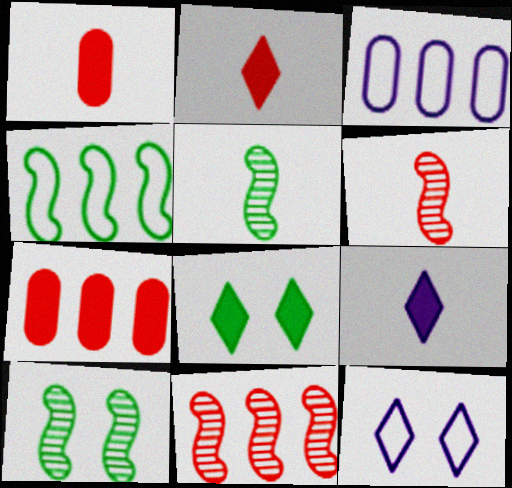[[2, 3, 10], 
[3, 6, 8], 
[5, 7, 12]]